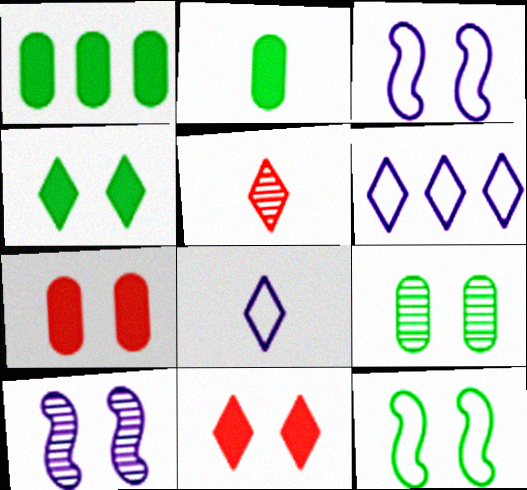[[1, 3, 5], 
[3, 9, 11], 
[4, 5, 6], 
[4, 9, 12]]